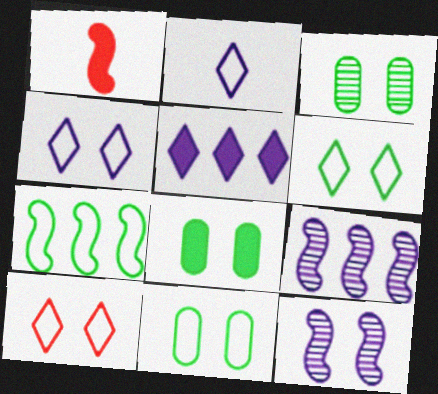[[1, 5, 8], 
[1, 7, 12], 
[3, 8, 11], 
[4, 6, 10], 
[8, 10, 12]]